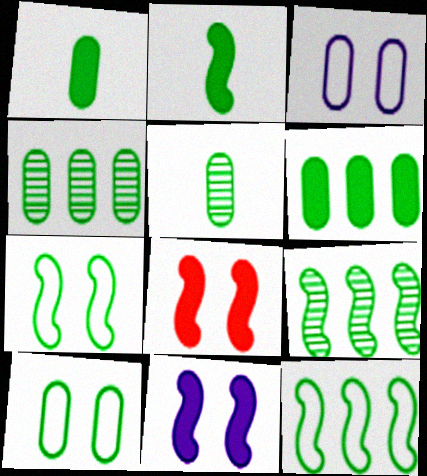[[1, 4, 10], 
[2, 7, 9], 
[5, 6, 10]]